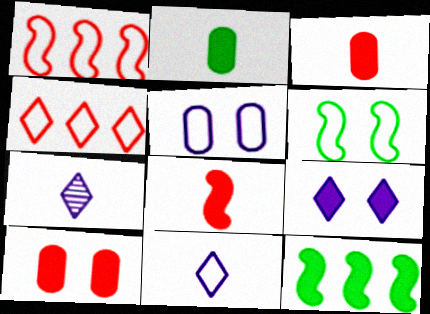[[3, 9, 12]]